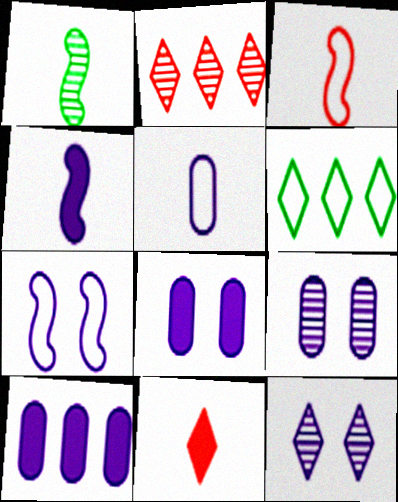[[1, 2, 9], 
[1, 3, 4], 
[1, 5, 11], 
[5, 9, 10], 
[6, 11, 12], 
[7, 8, 12]]